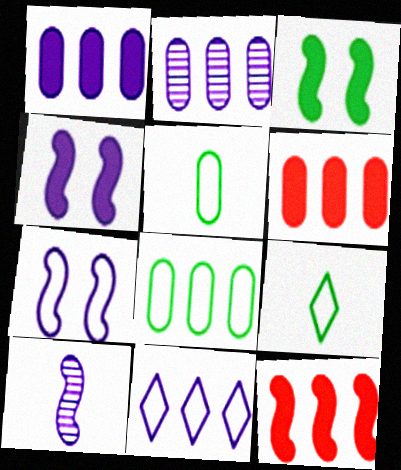[[2, 6, 8]]